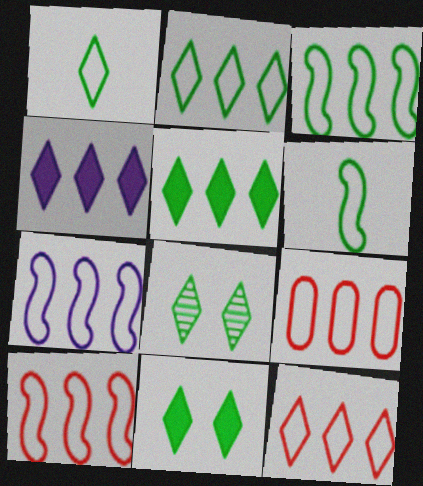[[1, 5, 8], 
[2, 7, 9], 
[3, 7, 10], 
[9, 10, 12]]